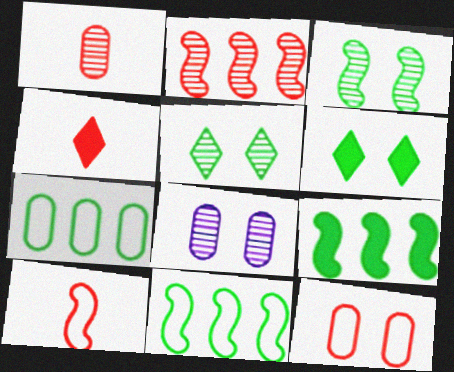[[1, 4, 10], 
[2, 4, 12], 
[4, 8, 11]]